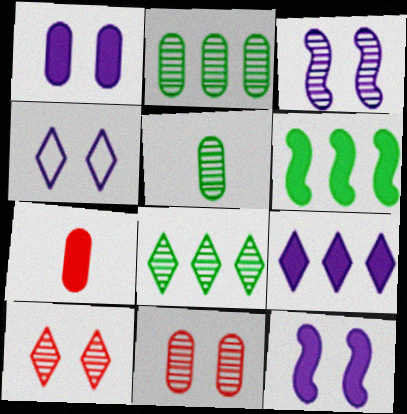[[1, 3, 4]]